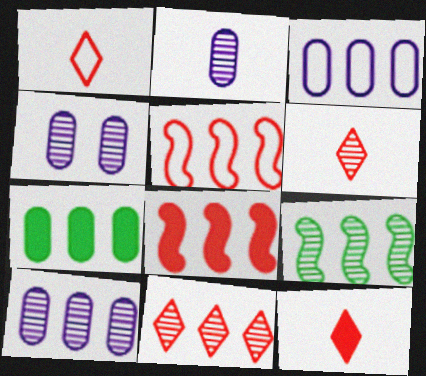[[1, 6, 12], 
[2, 4, 10], 
[4, 6, 9], 
[9, 10, 11]]